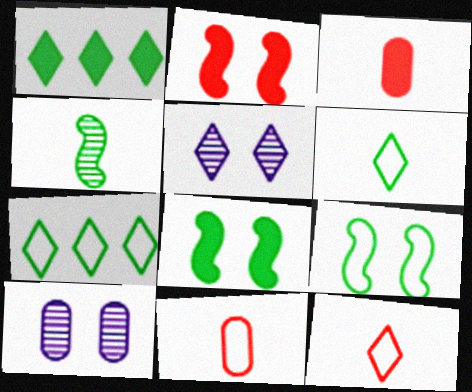[[1, 5, 12]]